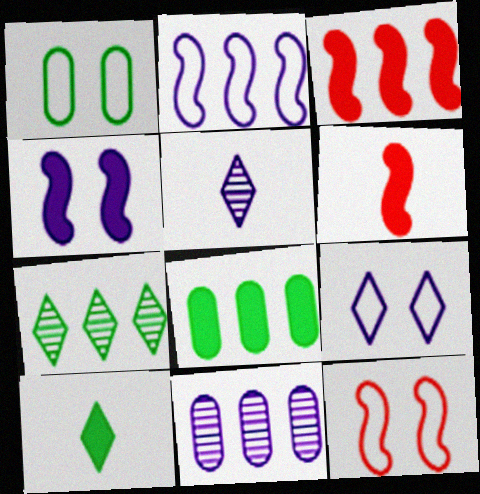[[1, 3, 5], 
[1, 9, 12], 
[5, 8, 12], 
[10, 11, 12]]